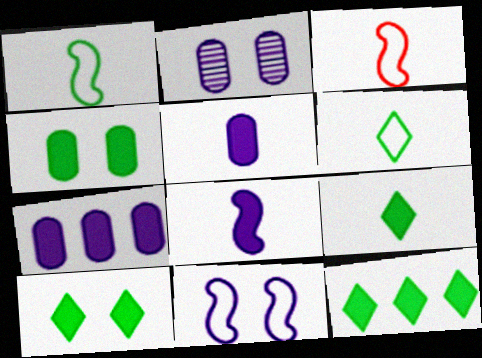[[2, 3, 12], 
[9, 10, 12]]